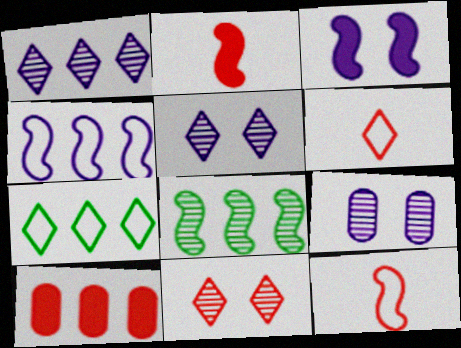[[2, 7, 9], 
[3, 8, 12], 
[10, 11, 12]]